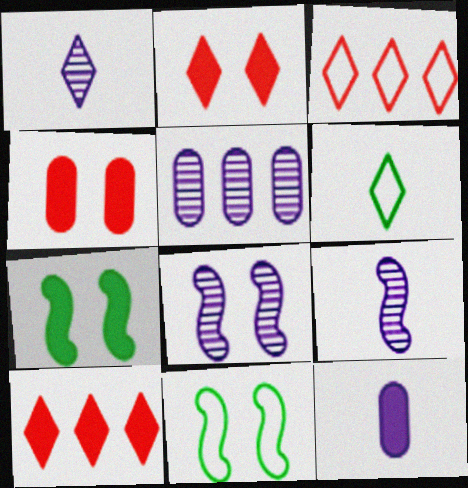[[1, 5, 8], 
[7, 10, 12]]